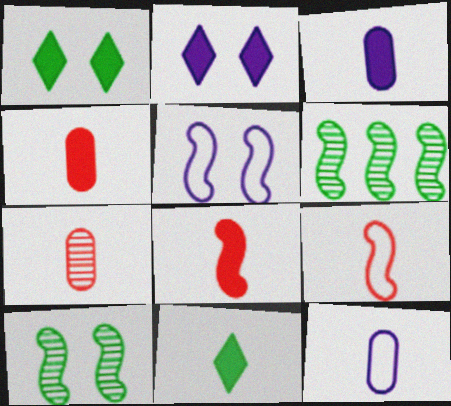[[3, 8, 11], 
[5, 6, 8]]